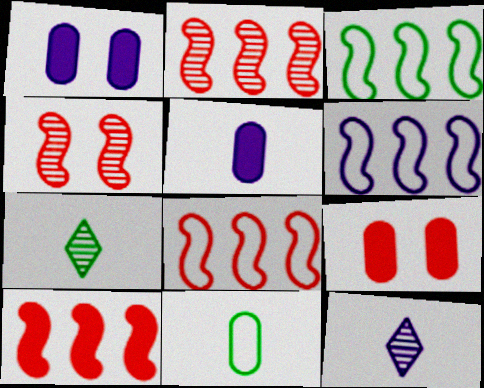[[1, 6, 12], 
[1, 7, 8], 
[2, 8, 10], 
[3, 6, 8], 
[3, 9, 12], 
[6, 7, 9]]